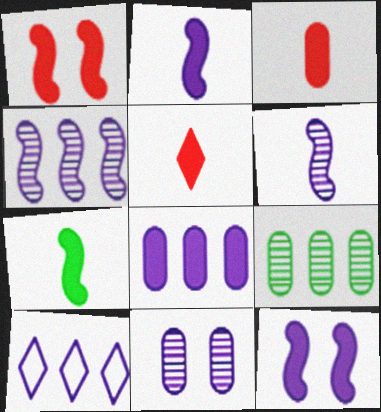[[2, 10, 11], 
[4, 8, 10]]